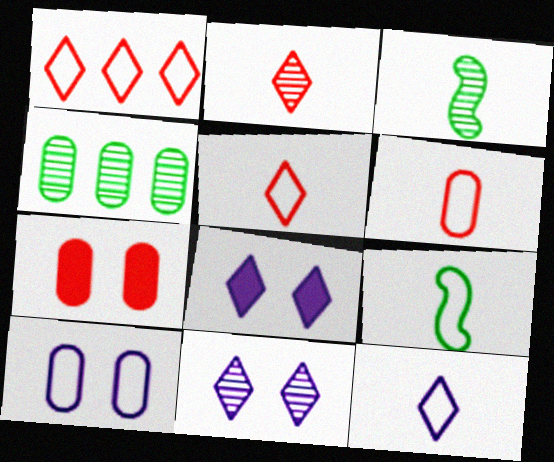[[1, 9, 10], 
[6, 9, 12]]